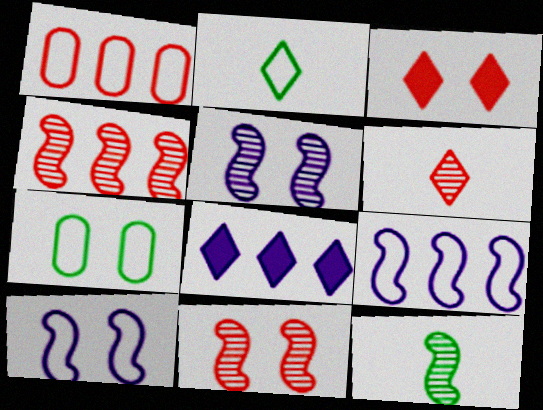[[1, 2, 10], 
[3, 5, 7], 
[4, 5, 12]]